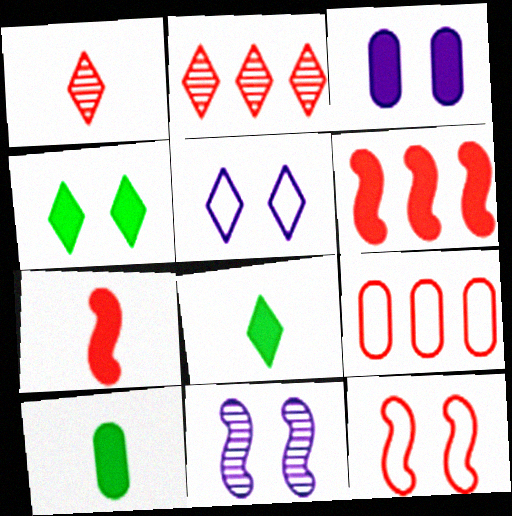[[2, 5, 8], 
[2, 6, 9], 
[3, 5, 11], 
[3, 6, 8], 
[8, 9, 11]]